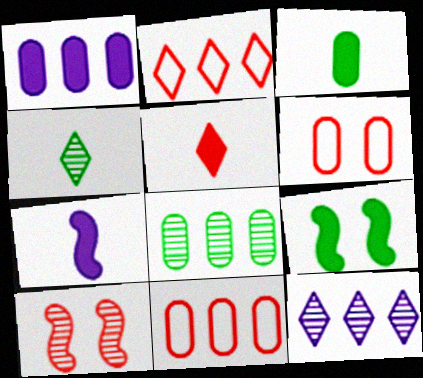[[1, 5, 9], 
[1, 8, 11], 
[3, 5, 7], 
[5, 10, 11]]